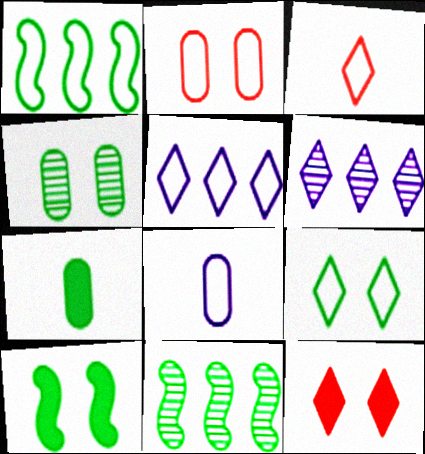[[3, 5, 9], 
[4, 9, 10], 
[7, 9, 11], 
[8, 11, 12]]